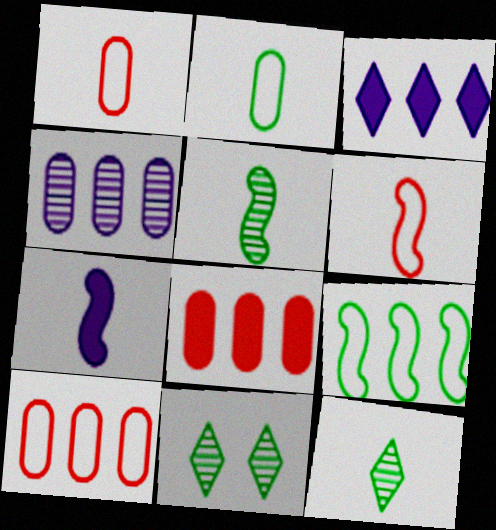[[1, 7, 12], 
[5, 6, 7], 
[7, 10, 11]]